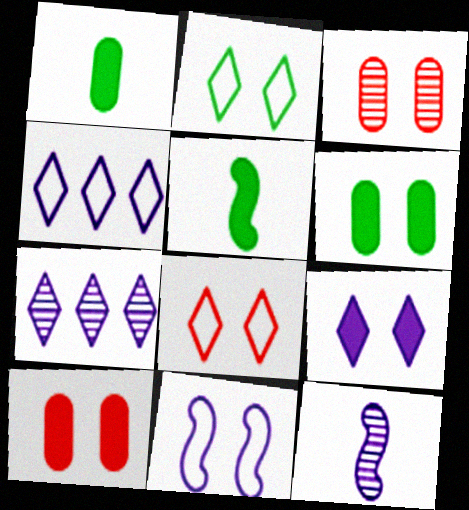[[3, 4, 5]]